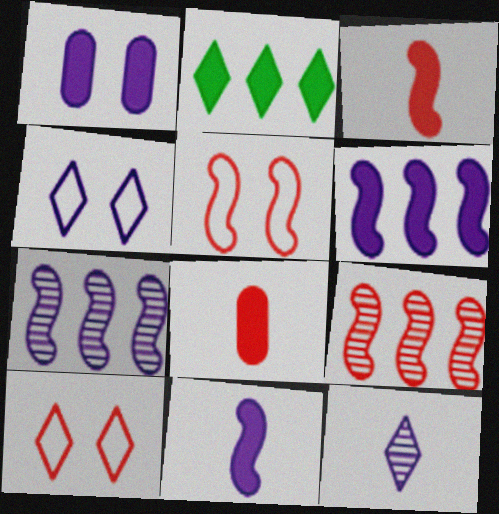[[1, 2, 3], 
[2, 10, 12], 
[3, 5, 9], 
[8, 9, 10]]